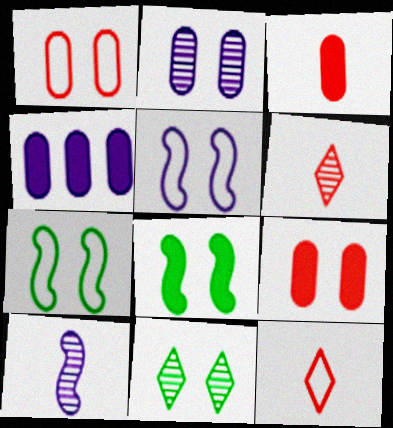[[4, 6, 7], 
[5, 9, 11]]